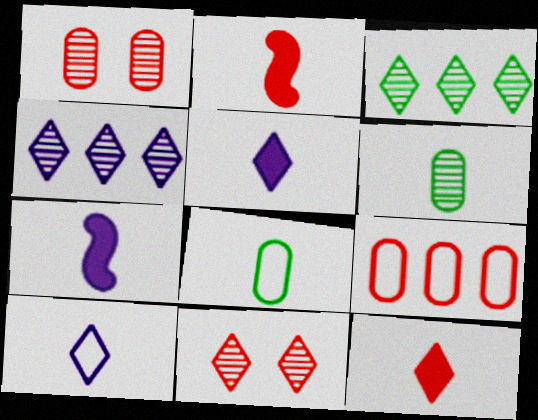[[2, 6, 10], 
[2, 9, 11]]